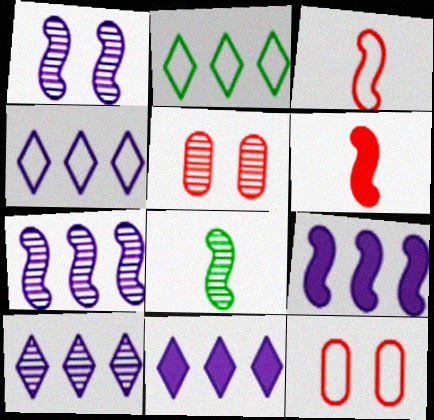[[4, 10, 11], 
[5, 8, 10], 
[8, 11, 12]]